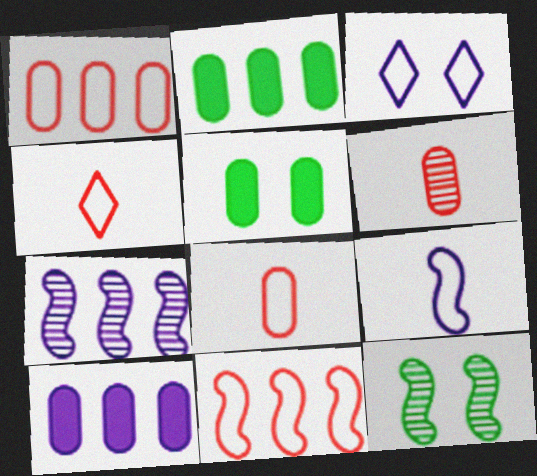[[4, 5, 7], 
[4, 10, 12]]